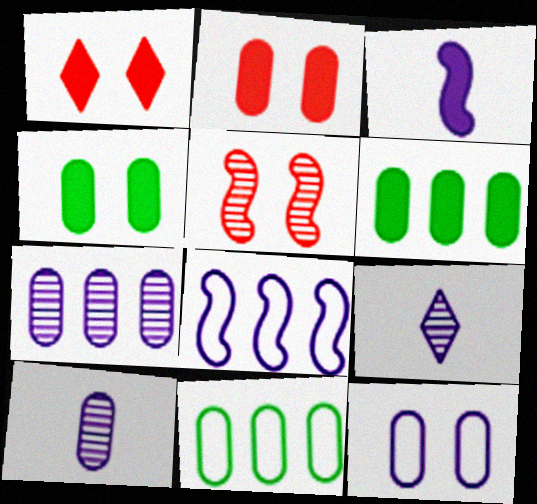[[1, 3, 6], 
[2, 10, 11]]